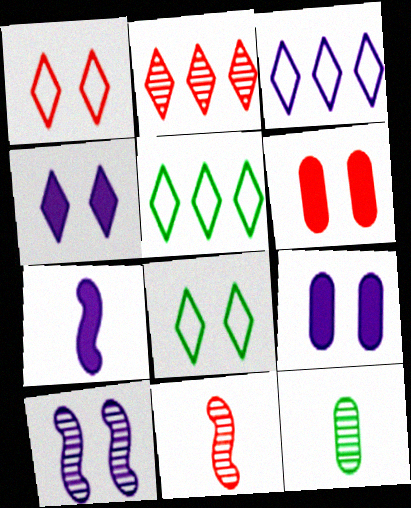[[2, 10, 12], 
[5, 9, 11], 
[6, 8, 10]]